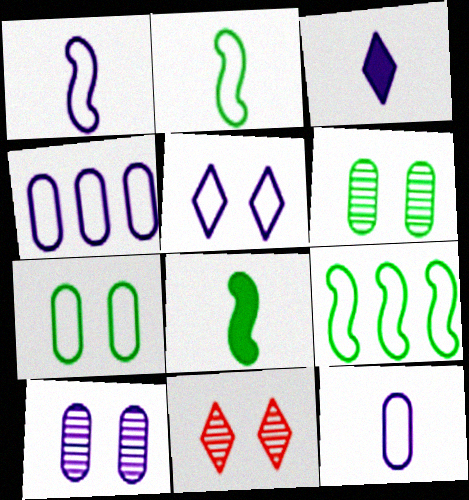[[1, 4, 5], 
[4, 8, 11]]